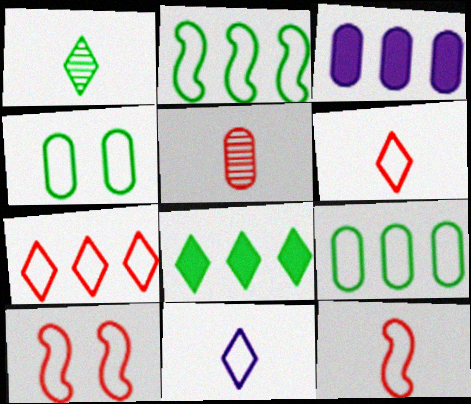[[1, 3, 10], 
[3, 4, 5], 
[9, 10, 11]]